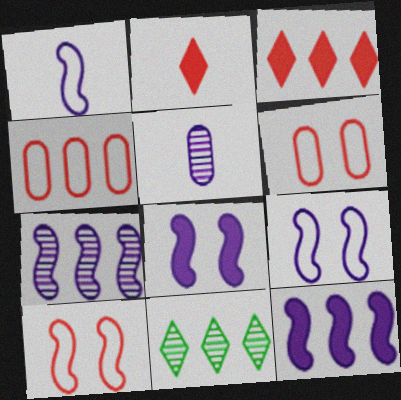[[1, 7, 8], 
[4, 11, 12]]